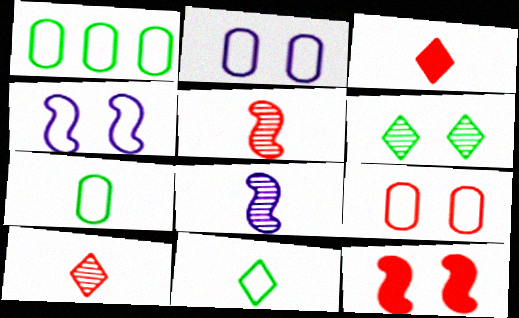[[2, 6, 12], 
[3, 7, 8]]